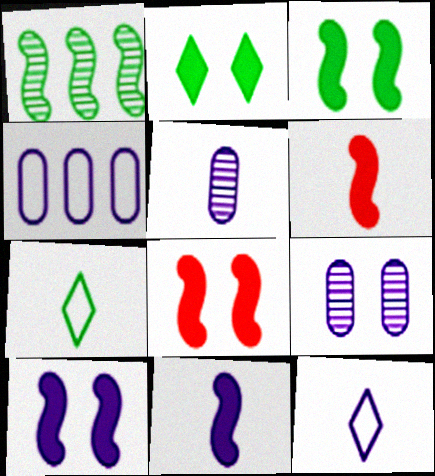[[3, 8, 10], 
[5, 6, 7], 
[5, 11, 12]]